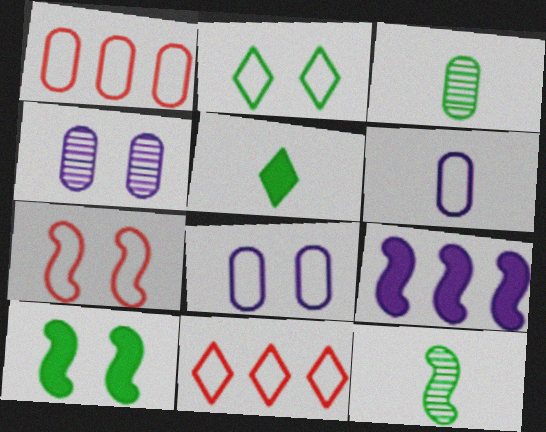[[2, 7, 8], 
[7, 9, 12]]